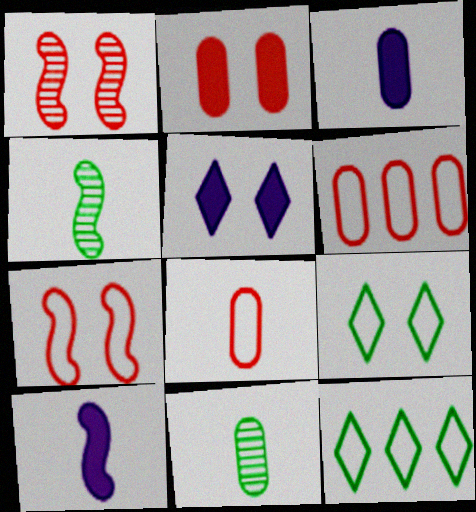[[1, 3, 12], 
[3, 8, 11], 
[4, 5, 6]]